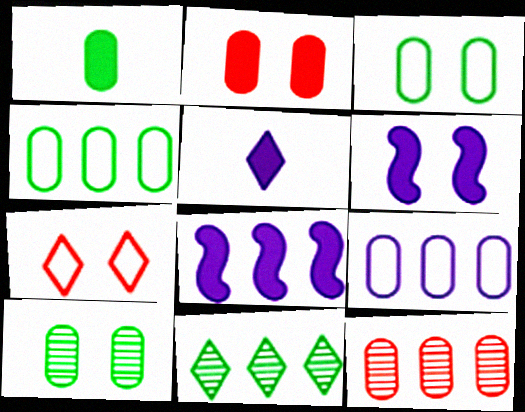[[1, 4, 10], 
[5, 7, 11], 
[6, 7, 10]]